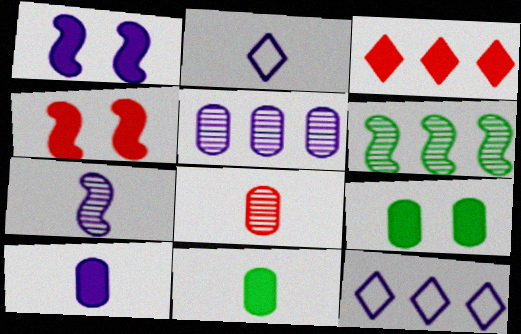[[1, 2, 5], 
[1, 3, 11], 
[2, 7, 10]]